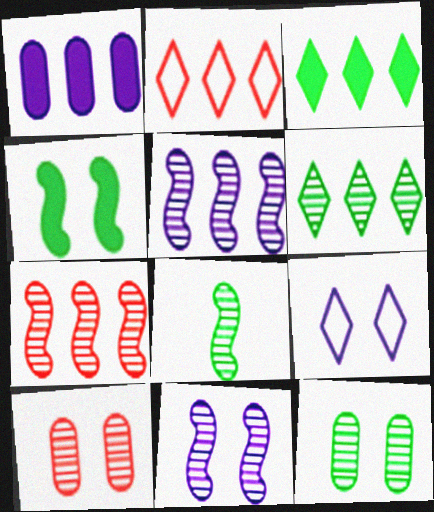[[4, 9, 10], 
[6, 8, 12], 
[7, 8, 11]]